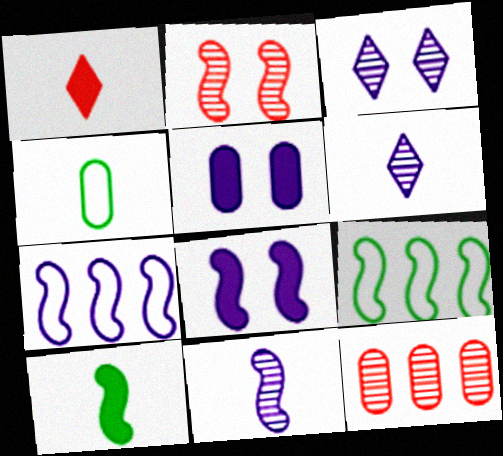[[1, 4, 11], 
[2, 7, 10], 
[4, 5, 12], 
[5, 6, 7], 
[7, 8, 11]]